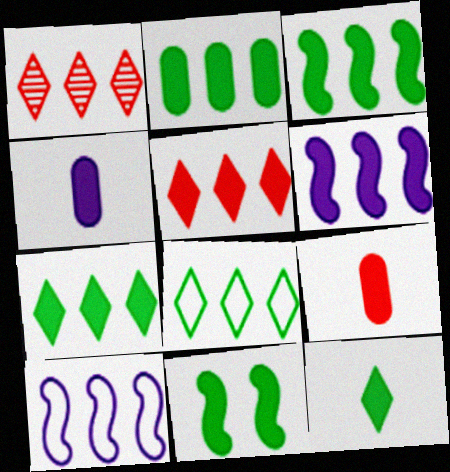[[1, 2, 10], 
[2, 3, 7], 
[2, 5, 6], 
[2, 11, 12], 
[4, 5, 11]]